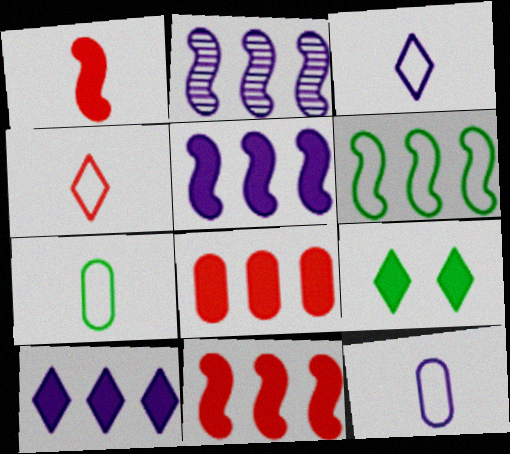[[2, 6, 11]]